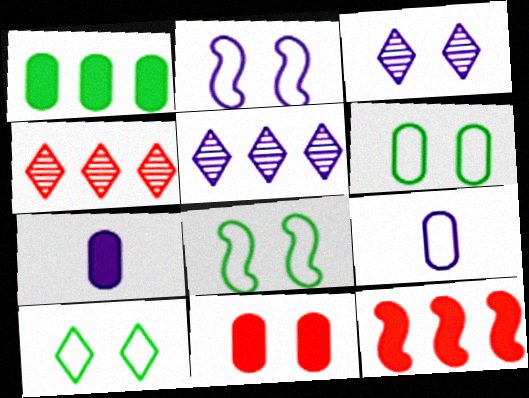[[1, 7, 11], 
[2, 5, 7], 
[3, 8, 11], 
[4, 7, 8], 
[6, 8, 10]]